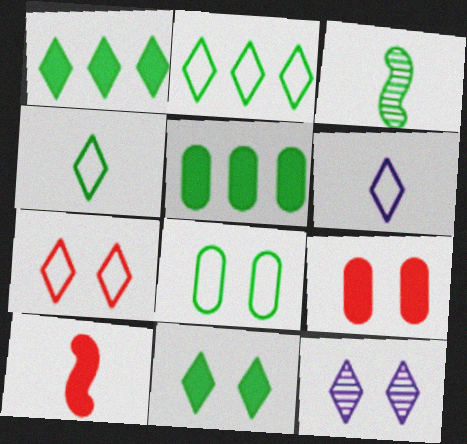[[1, 3, 8], 
[2, 6, 7], 
[7, 11, 12]]